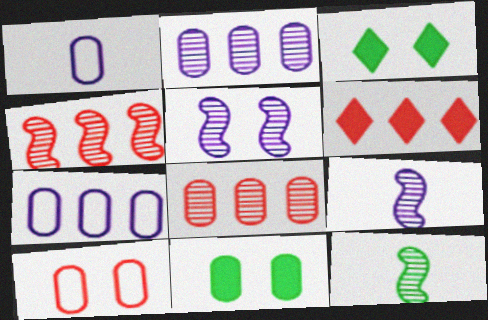[[1, 3, 4], 
[1, 8, 11], 
[3, 5, 10], 
[4, 5, 12]]